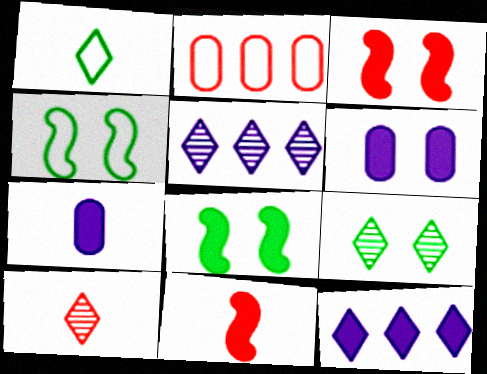[[2, 3, 10], 
[5, 9, 10]]